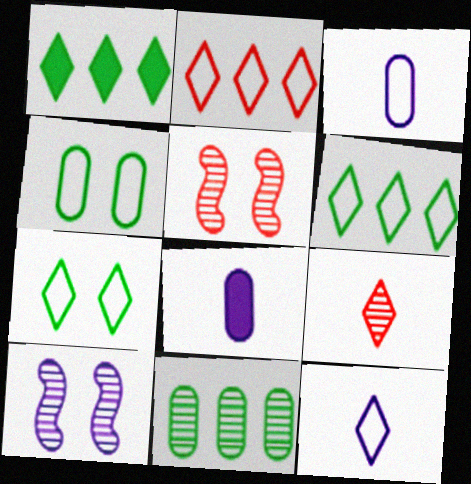[[1, 3, 5], 
[2, 7, 12], 
[5, 6, 8], 
[9, 10, 11]]